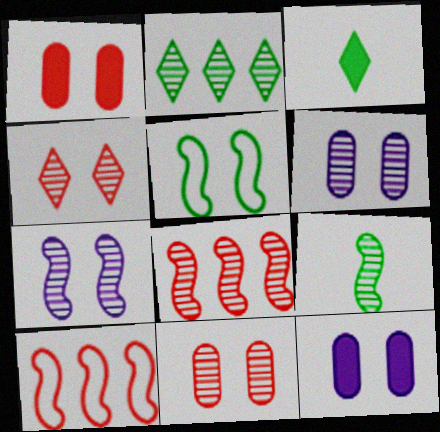[[3, 6, 10], 
[4, 5, 12], 
[7, 8, 9]]